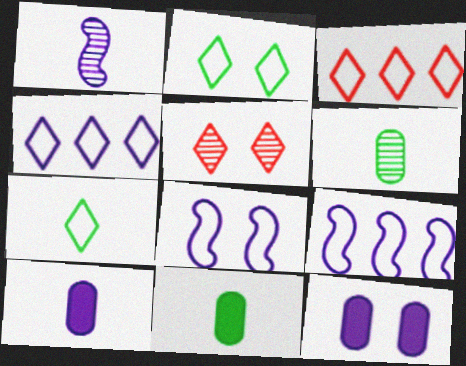[[1, 4, 12], 
[5, 9, 11]]